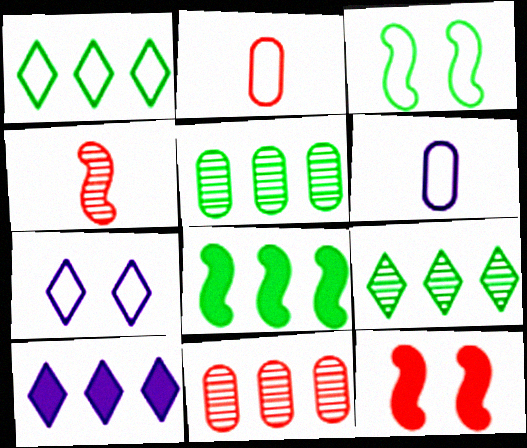[[1, 5, 8], 
[6, 9, 12]]